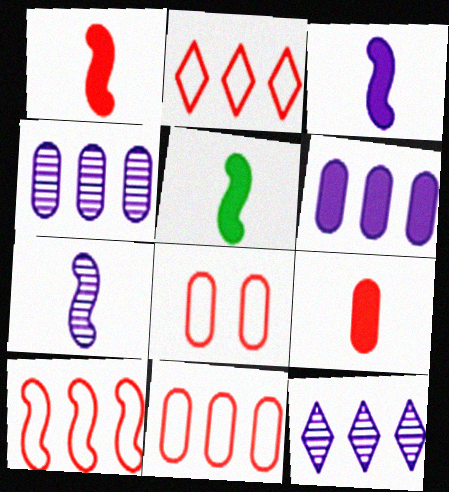[[1, 3, 5], 
[2, 10, 11], 
[5, 8, 12]]